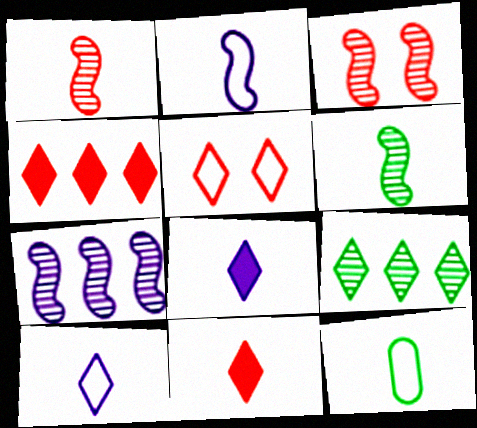[[1, 8, 12], 
[3, 6, 7], 
[5, 8, 9]]